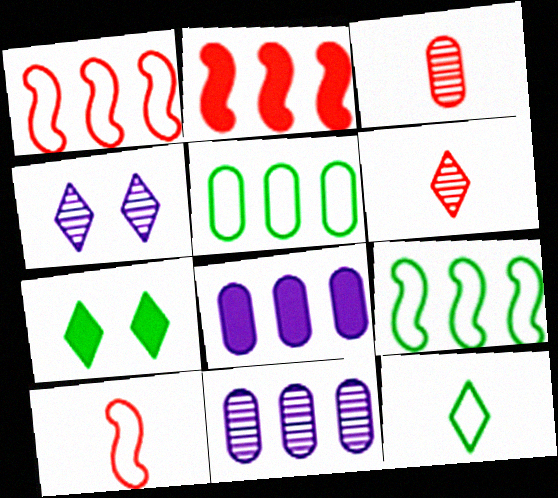[[7, 10, 11]]